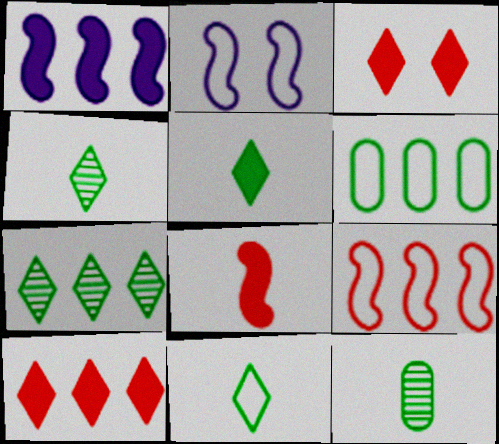[[2, 10, 12], 
[4, 5, 11]]